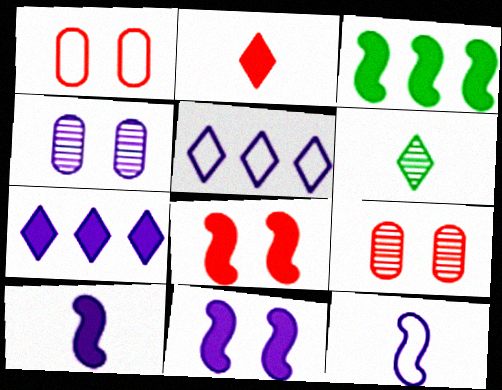[[3, 8, 10], 
[4, 5, 10], 
[4, 7, 12]]